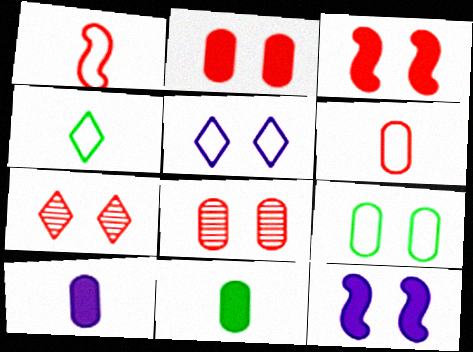[[7, 9, 12]]